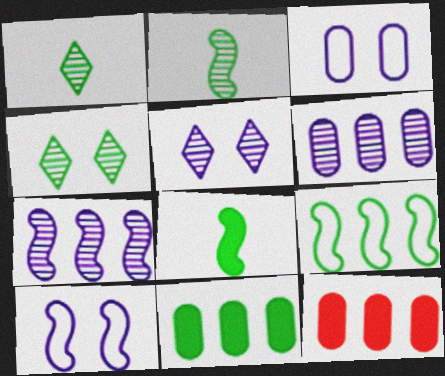[[1, 10, 12]]